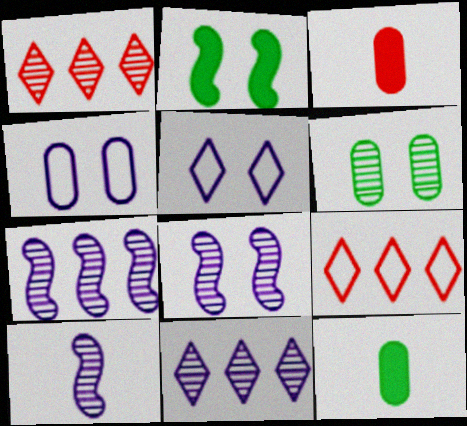[[1, 6, 10], 
[7, 8, 10], 
[8, 9, 12]]